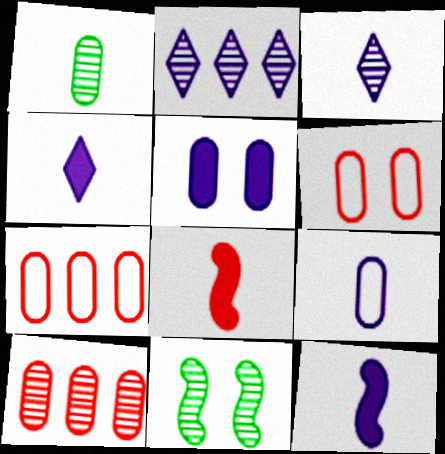[[1, 5, 7], 
[3, 9, 12], 
[3, 10, 11], 
[4, 7, 11]]